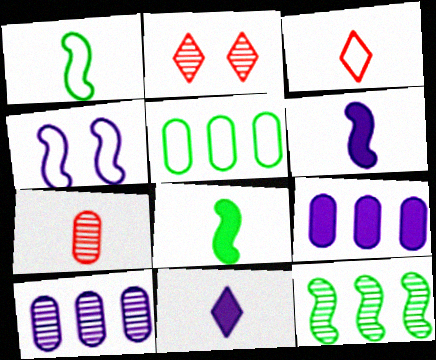[[1, 2, 9], 
[1, 7, 11], 
[2, 5, 6], 
[3, 4, 5], 
[4, 10, 11]]